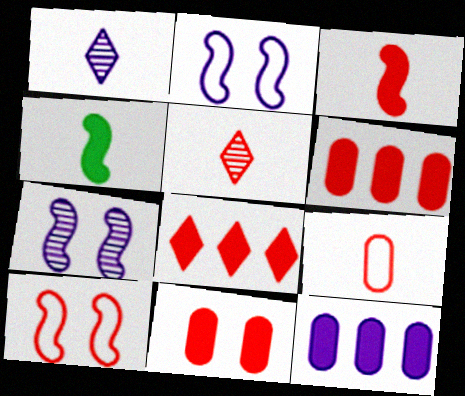[[1, 2, 12], 
[1, 4, 9], 
[3, 5, 9], 
[3, 8, 11], 
[5, 6, 10]]